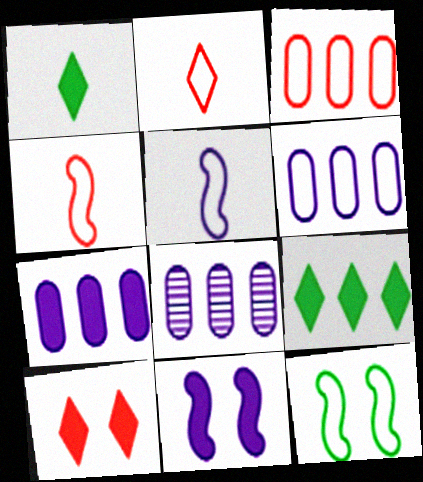[[2, 6, 12], 
[6, 7, 8]]